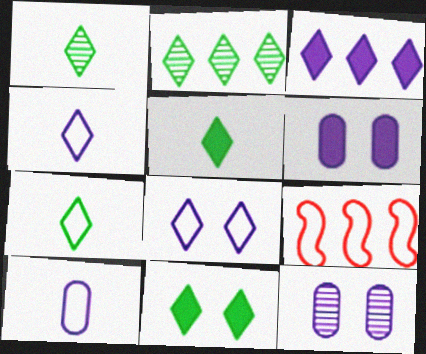[[1, 5, 7], 
[1, 6, 9], 
[2, 7, 11], 
[5, 9, 12]]